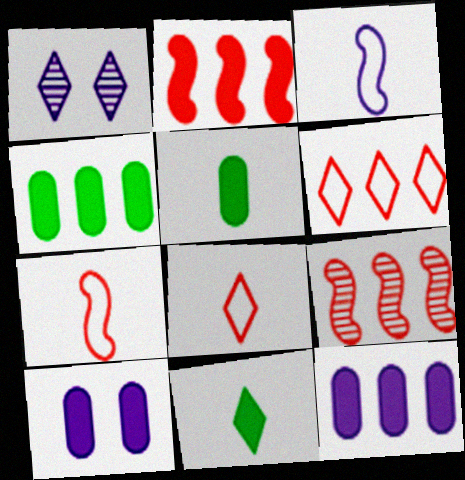[[1, 3, 12], 
[1, 4, 7], 
[1, 6, 11], 
[2, 10, 11]]